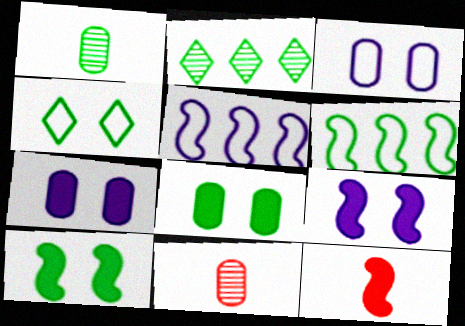[[2, 3, 12]]